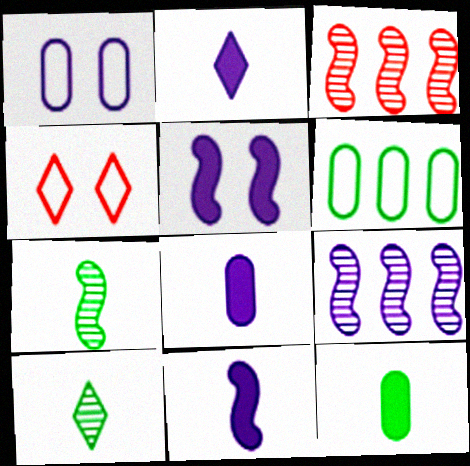[[1, 2, 9], 
[2, 8, 11], 
[4, 9, 12]]